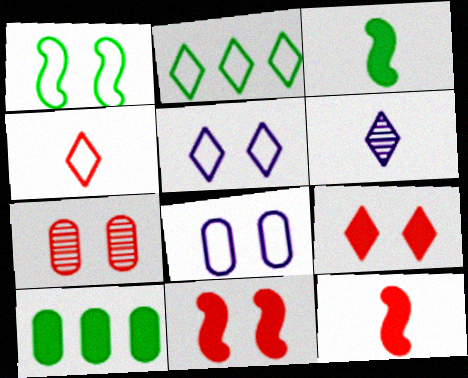[[2, 4, 5], 
[2, 6, 9]]